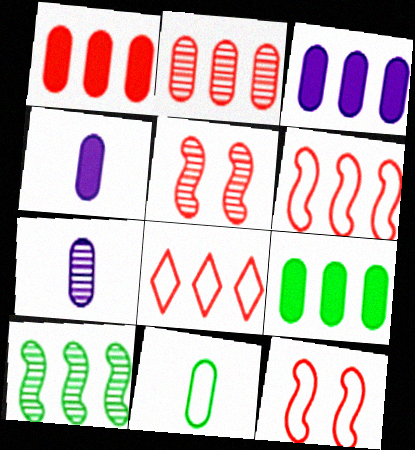[[1, 3, 9], 
[3, 8, 10]]